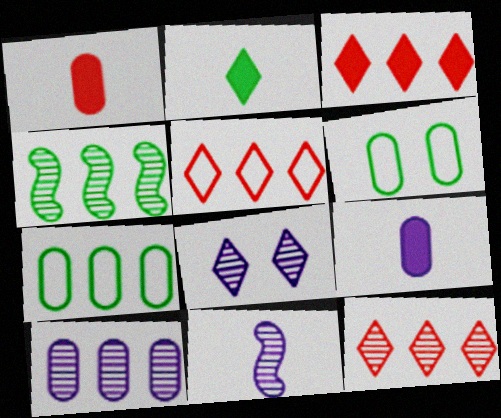[[1, 6, 10], 
[2, 4, 6], 
[2, 5, 8], 
[3, 5, 12], 
[3, 6, 11], 
[4, 10, 12], 
[8, 10, 11]]